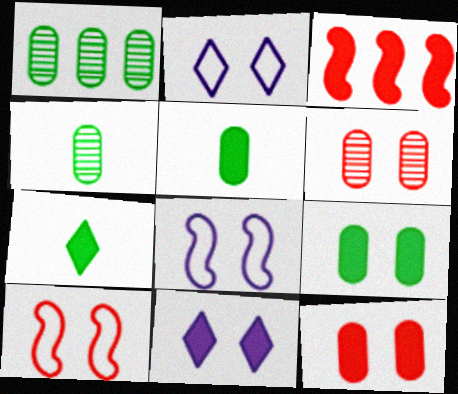[[2, 3, 4], 
[3, 5, 11]]